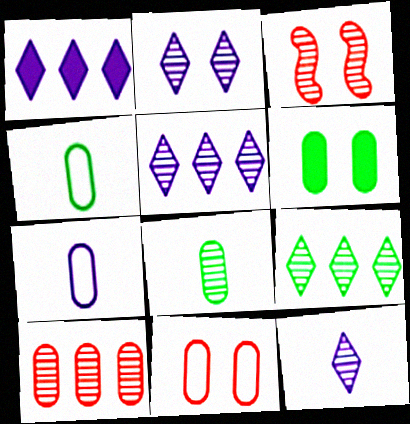[[1, 3, 4], 
[2, 5, 12], 
[3, 5, 8], 
[6, 7, 10]]